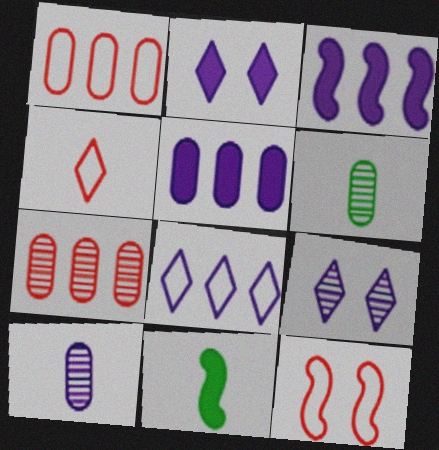[[1, 4, 12], 
[1, 9, 11], 
[4, 10, 11]]